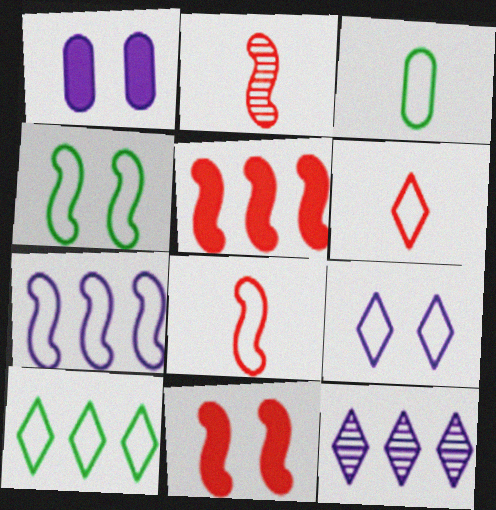[[1, 2, 10], 
[3, 4, 10], 
[3, 11, 12], 
[4, 7, 8], 
[6, 9, 10]]